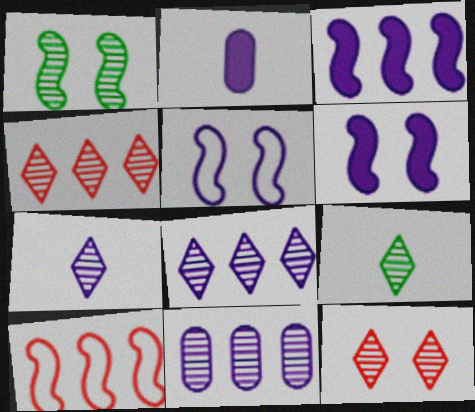[[2, 5, 8], 
[8, 9, 12]]